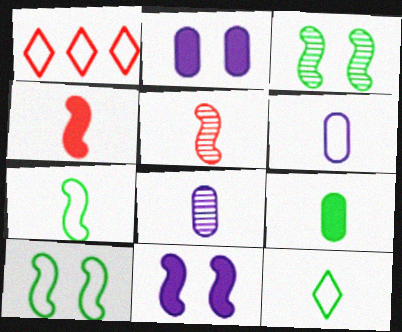[[1, 6, 10], 
[4, 8, 12]]